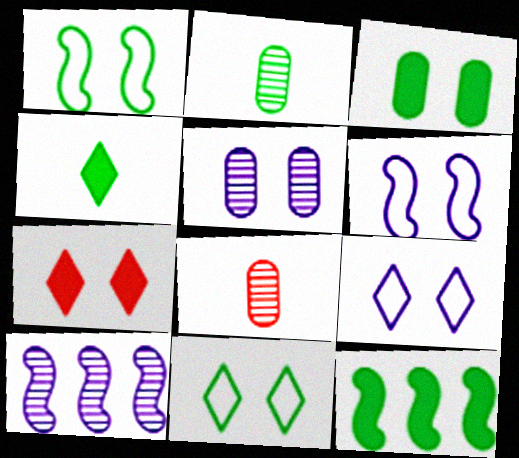[[1, 5, 7], 
[2, 11, 12], 
[3, 4, 12], 
[8, 9, 12]]